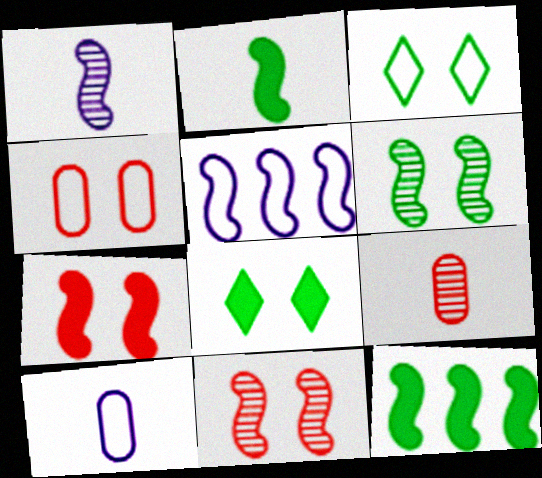[[2, 5, 11], 
[5, 8, 9]]